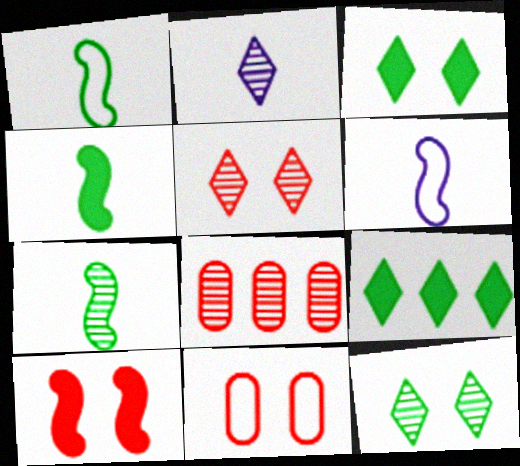[[1, 4, 7], 
[3, 6, 8], 
[5, 10, 11]]